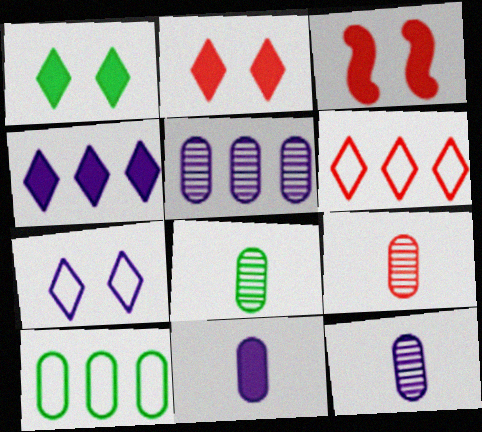[[3, 6, 9], 
[8, 9, 12]]